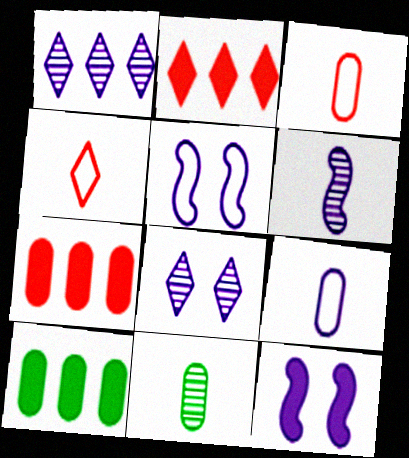[[1, 9, 12], 
[2, 5, 11]]